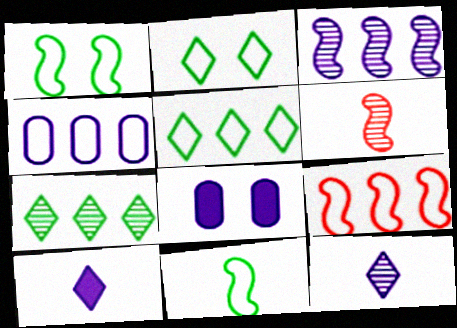[[4, 5, 9], 
[5, 6, 8]]